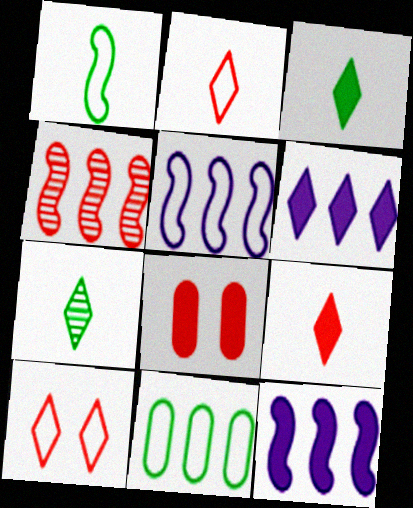[[2, 4, 8], 
[3, 8, 12], 
[4, 6, 11], 
[5, 7, 8], 
[6, 7, 10]]